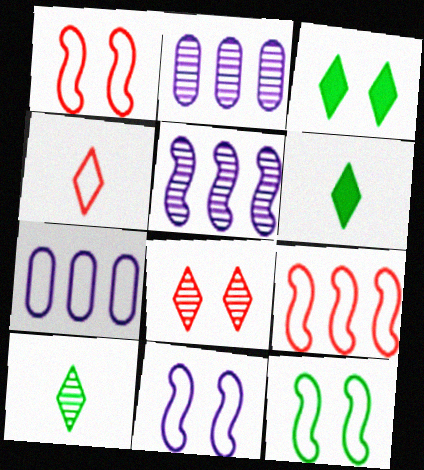[[1, 2, 6], 
[1, 11, 12], 
[4, 7, 12]]